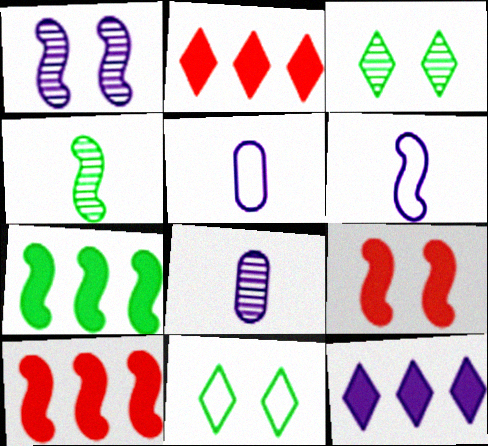[[1, 5, 12], 
[3, 5, 10], 
[8, 10, 11]]